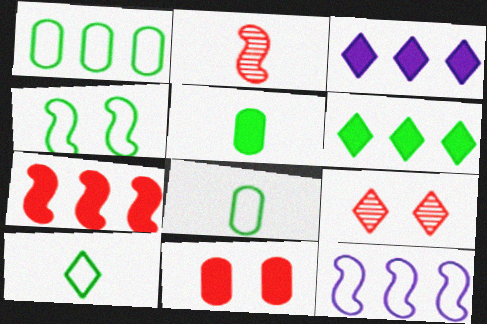[[1, 4, 10], 
[3, 9, 10], 
[5, 9, 12]]